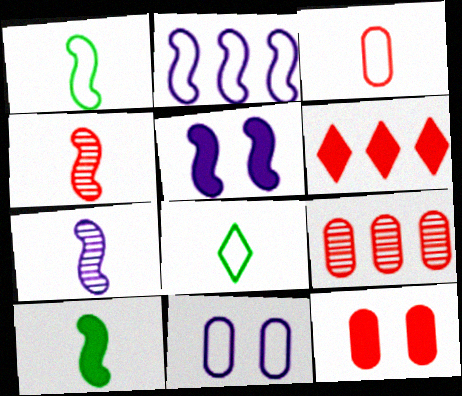[[2, 5, 7], 
[3, 9, 12], 
[5, 8, 9]]